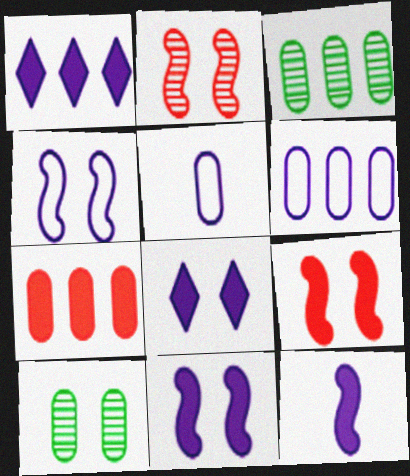[[3, 6, 7], 
[5, 7, 10]]